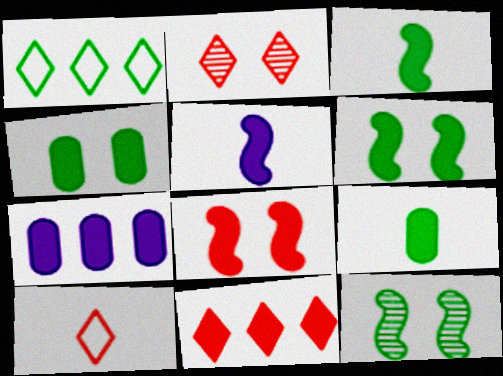[[1, 9, 12], 
[2, 10, 11], 
[4, 5, 11], 
[7, 10, 12]]